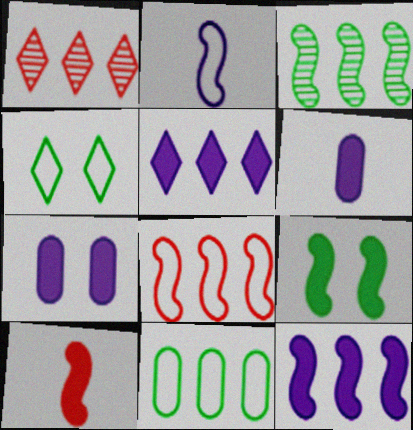[[1, 11, 12], 
[3, 8, 12], 
[9, 10, 12]]